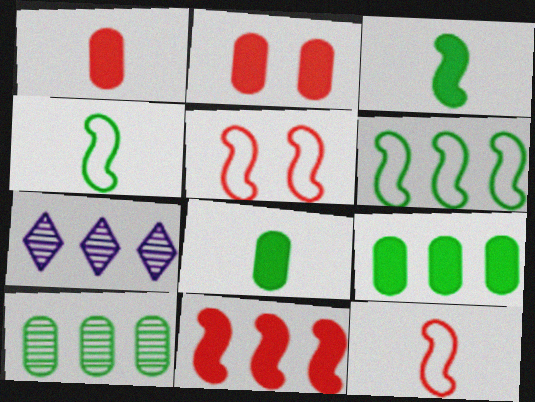[[2, 4, 7], 
[5, 7, 8]]